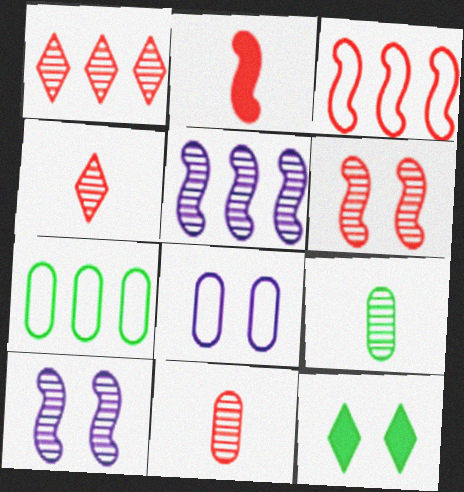[[1, 6, 11], 
[1, 9, 10], 
[2, 3, 6], 
[6, 8, 12]]